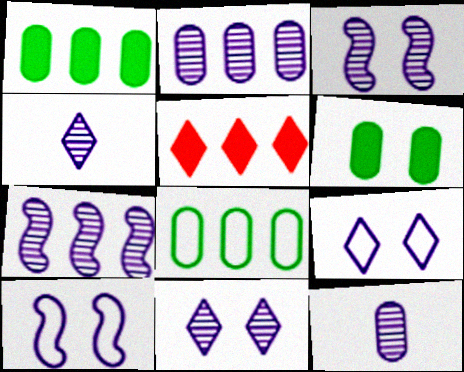[[2, 3, 4], 
[5, 7, 8], 
[7, 11, 12]]